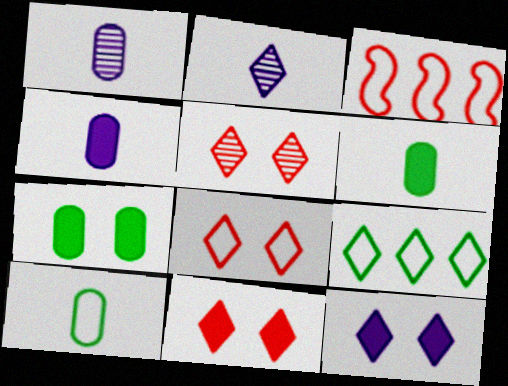[[2, 3, 7], 
[2, 9, 11], 
[5, 8, 11]]